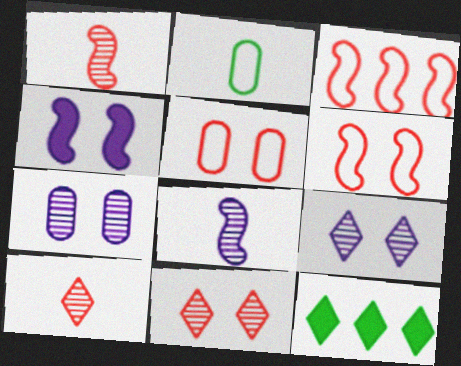[[5, 8, 12]]